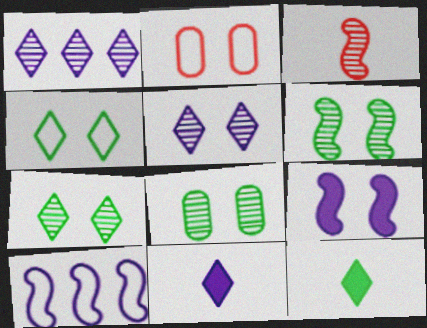[[1, 3, 8], 
[2, 7, 9], 
[6, 7, 8]]